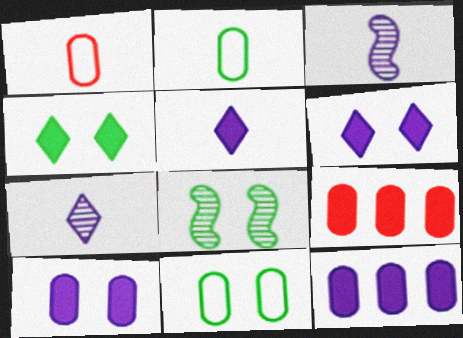[[4, 8, 11]]